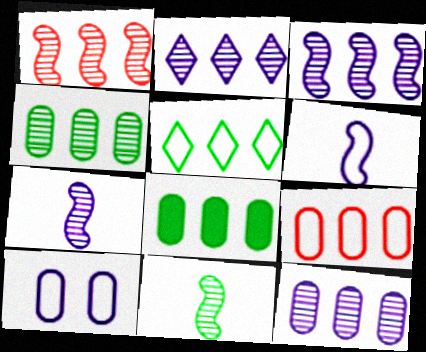[[1, 2, 4], 
[2, 3, 12], 
[8, 9, 12]]